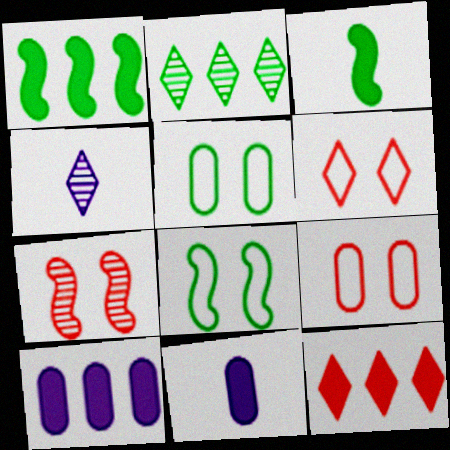[[1, 4, 9], 
[1, 10, 12], 
[2, 3, 5]]